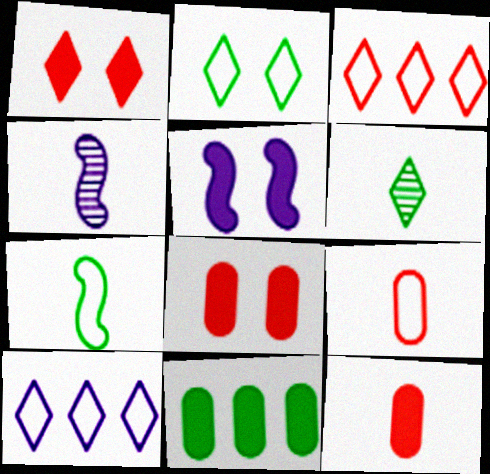[[1, 6, 10]]